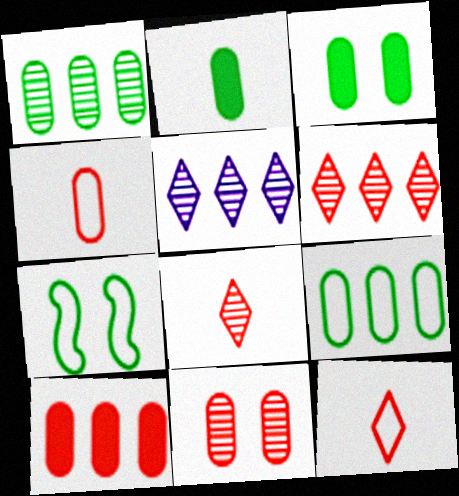[[4, 10, 11]]